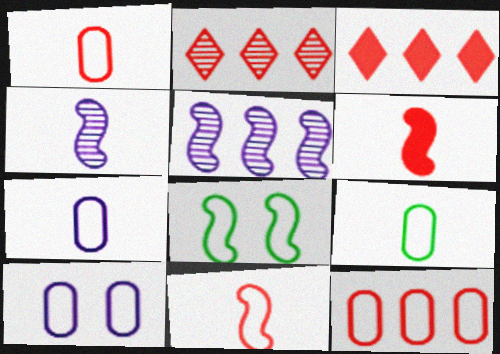[[1, 7, 9], 
[5, 6, 8], 
[9, 10, 12]]